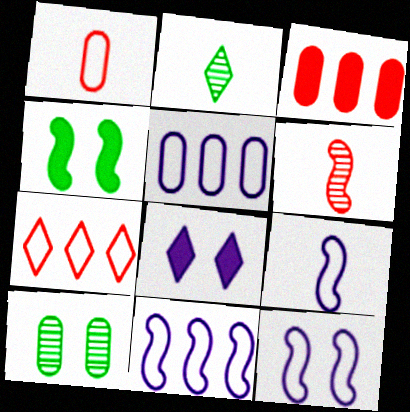[[2, 3, 12], 
[2, 7, 8], 
[4, 6, 11], 
[9, 11, 12]]